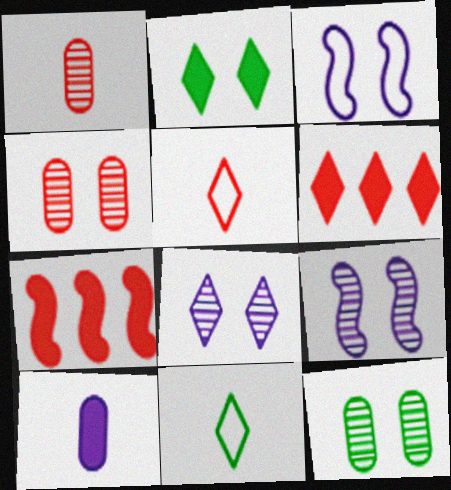[[2, 3, 4], 
[2, 7, 10], 
[4, 5, 7], 
[6, 8, 11]]